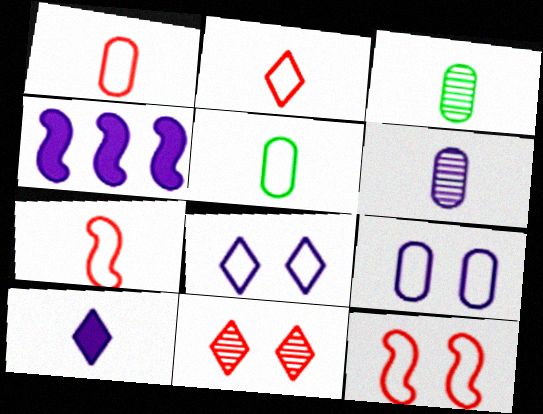[[1, 2, 7], 
[3, 7, 10], 
[4, 5, 11], 
[4, 6, 8]]